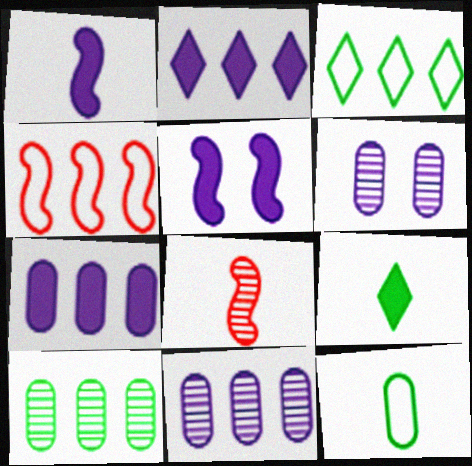[[2, 4, 10], 
[4, 6, 9]]